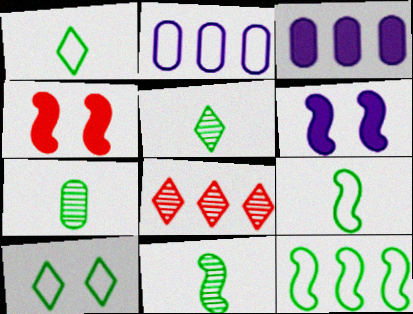[[2, 4, 5], 
[3, 8, 12], 
[5, 7, 11]]